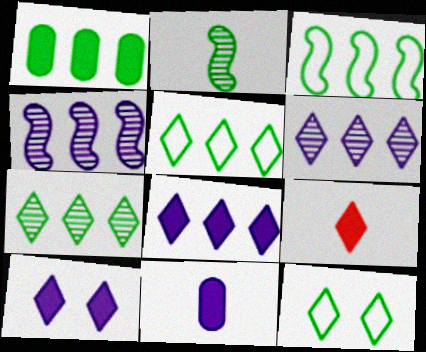[[1, 2, 12], 
[1, 3, 7], 
[6, 9, 12]]